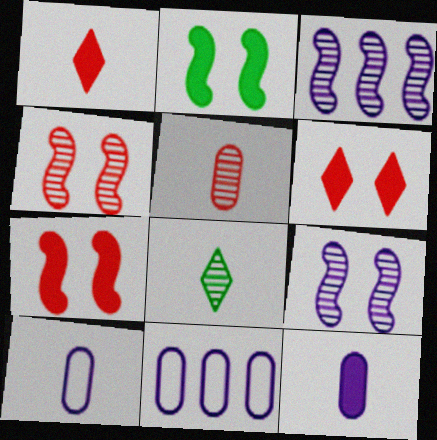[[7, 8, 11]]